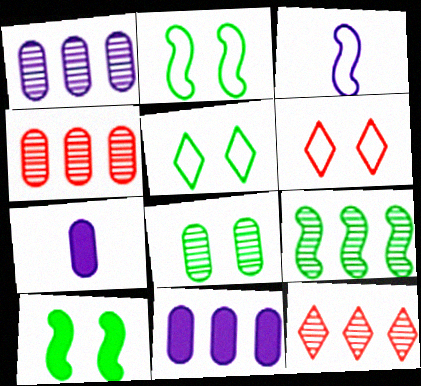[[1, 9, 12], 
[2, 7, 12], 
[5, 8, 10], 
[6, 7, 9]]